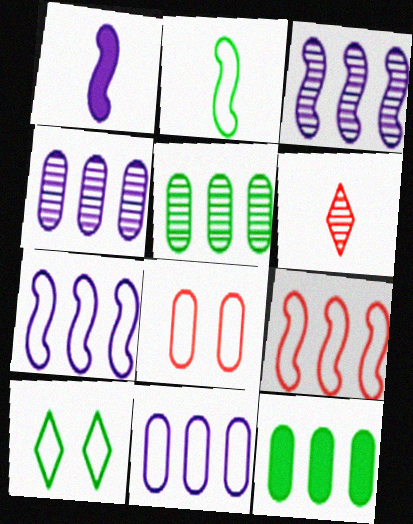[]